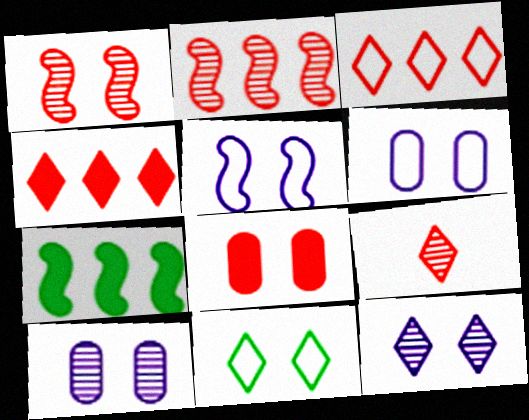[[6, 7, 9]]